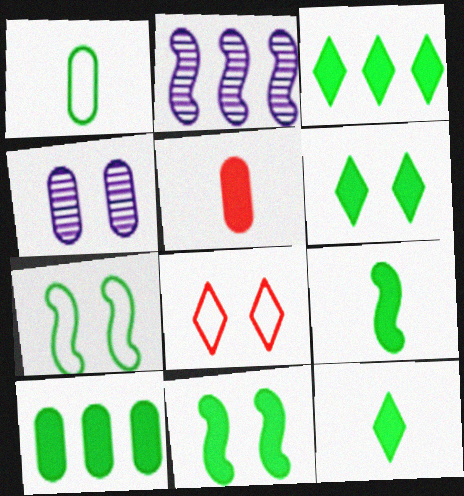[[3, 6, 12], 
[4, 8, 11], 
[6, 9, 10], 
[10, 11, 12]]